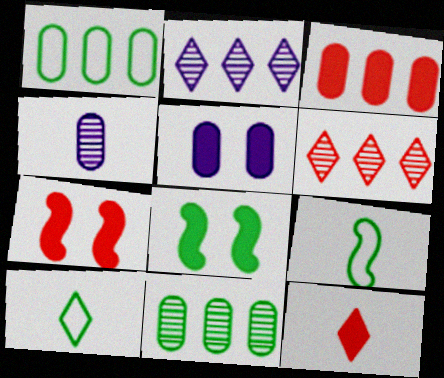[[3, 7, 12], 
[4, 9, 12], 
[5, 6, 9], 
[8, 10, 11]]